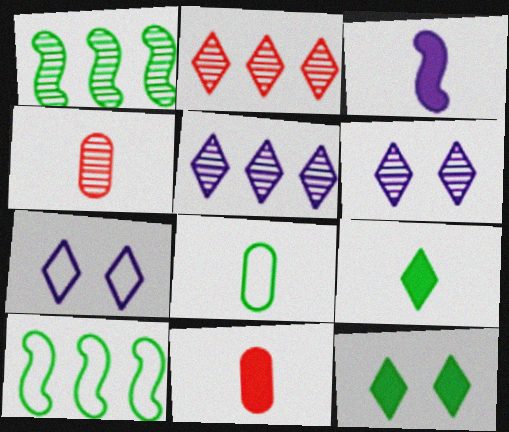[[1, 4, 6], 
[1, 7, 11], 
[1, 8, 12], 
[2, 7, 9], 
[3, 9, 11], 
[6, 10, 11]]